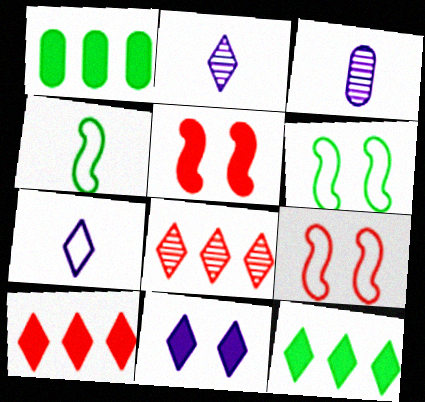[[1, 2, 9], 
[3, 6, 10], 
[3, 9, 12]]